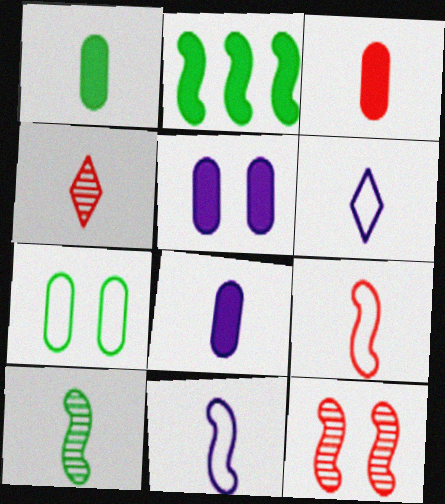[[1, 3, 8], 
[1, 4, 11], 
[2, 11, 12], 
[3, 4, 9], 
[3, 6, 10]]